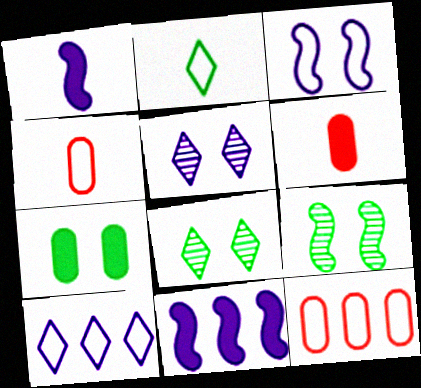[[1, 8, 12], 
[2, 3, 12], 
[4, 8, 11], 
[6, 9, 10]]